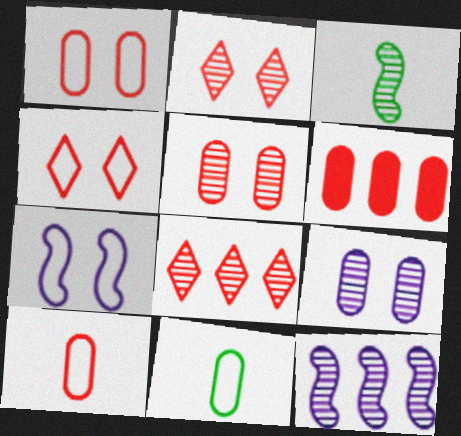[[3, 8, 9], 
[5, 6, 10], 
[6, 9, 11]]